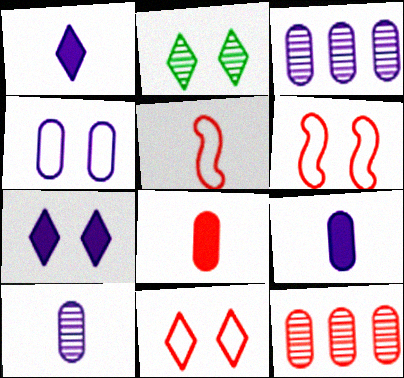[[2, 7, 11], 
[3, 4, 9]]